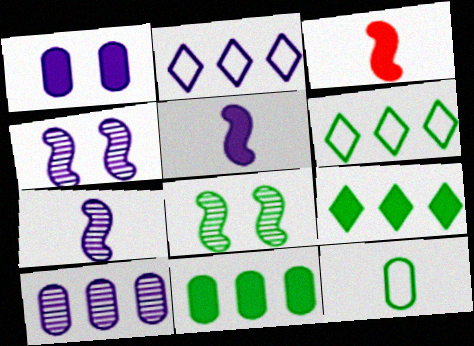[[1, 2, 7], 
[1, 3, 9], 
[8, 9, 12]]